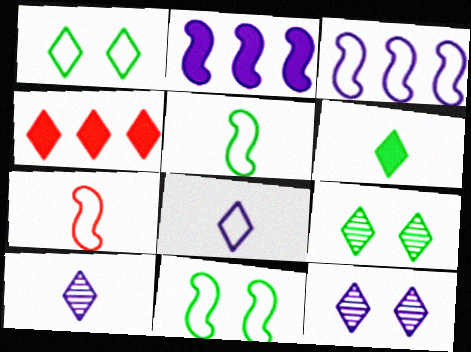[[1, 4, 10], 
[3, 7, 11], 
[4, 8, 9]]